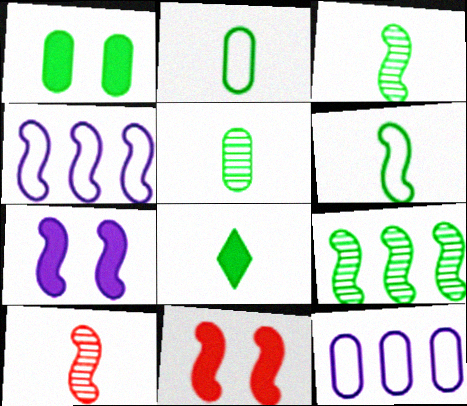[[2, 3, 8], 
[3, 4, 11], 
[5, 6, 8]]